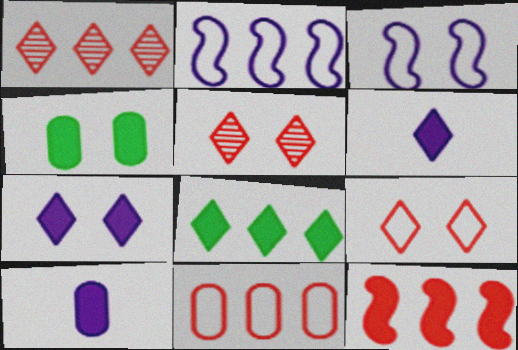[[1, 11, 12], 
[3, 4, 5], 
[4, 6, 12]]